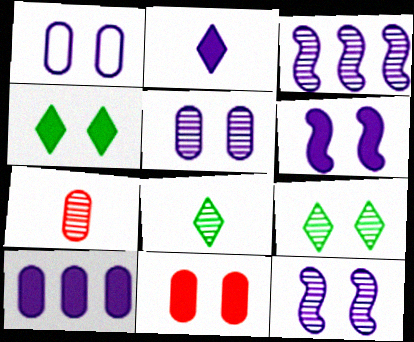[[1, 2, 3], 
[2, 6, 10], 
[3, 7, 9], 
[4, 6, 11]]